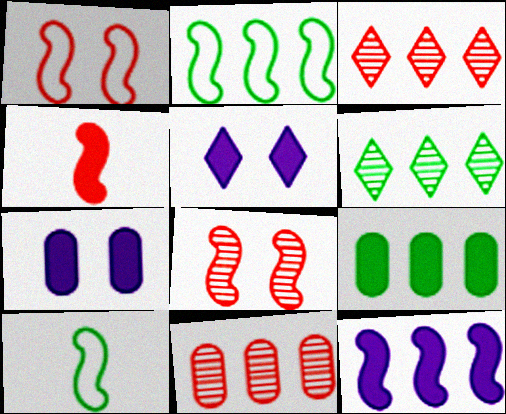[[2, 6, 9], 
[3, 7, 10], 
[4, 5, 9], 
[5, 10, 11], 
[8, 10, 12]]